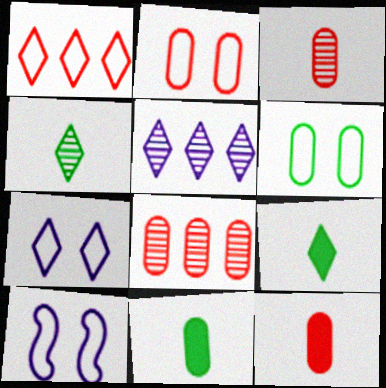[[2, 8, 12], 
[8, 9, 10]]